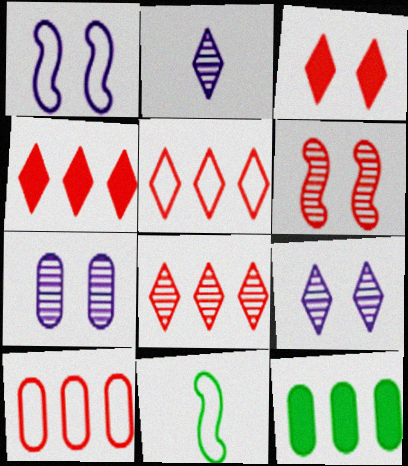[[4, 5, 8], 
[4, 7, 11]]